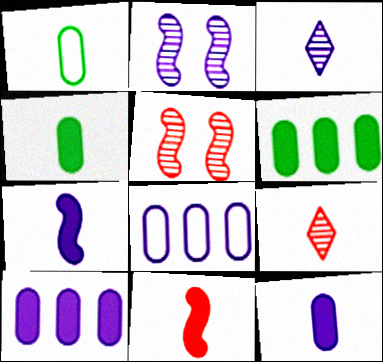[[1, 3, 11], 
[1, 7, 9]]